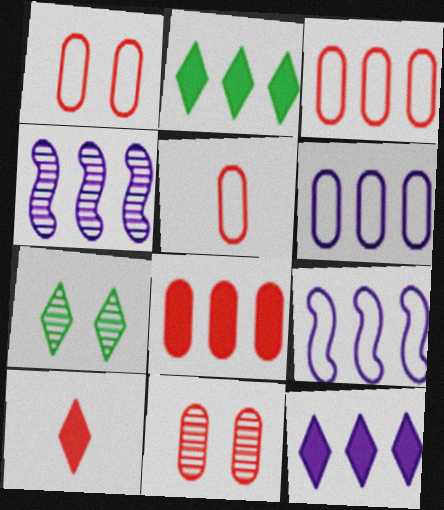[[1, 3, 5], 
[2, 3, 4], 
[4, 6, 12], 
[5, 8, 11]]